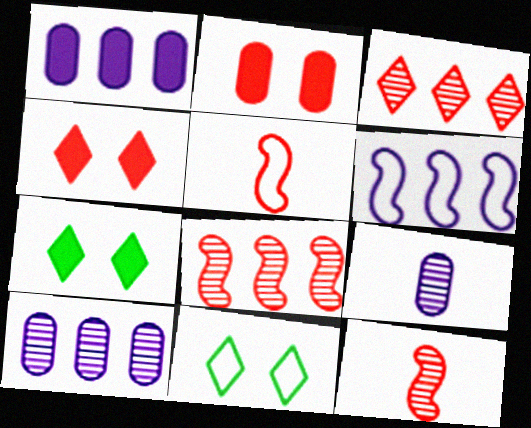[[1, 11, 12], 
[2, 3, 5], 
[5, 7, 10]]